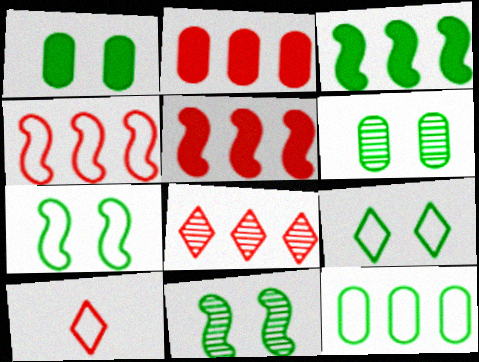[[1, 9, 11], 
[2, 4, 8]]